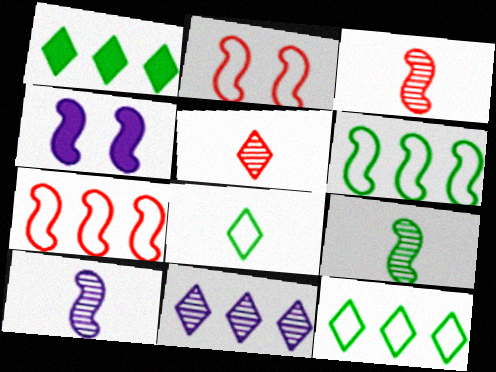[[3, 4, 6], 
[3, 9, 10], 
[4, 7, 9]]